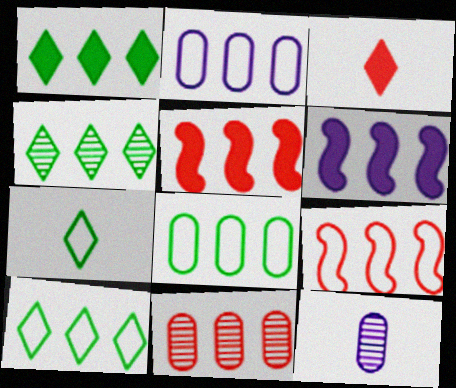[[1, 4, 10], 
[2, 4, 5], 
[2, 9, 10], 
[6, 10, 11]]